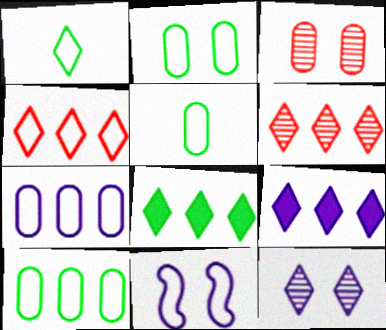[[2, 5, 10], 
[4, 5, 11]]